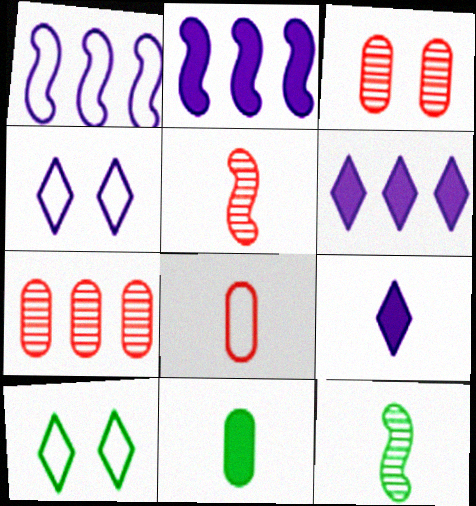[[1, 8, 10], 
[8, 9, 12]]